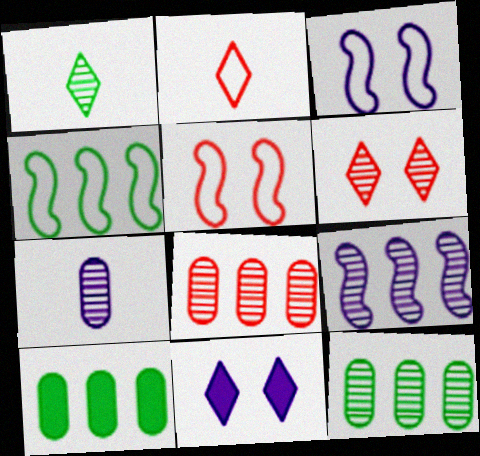[]